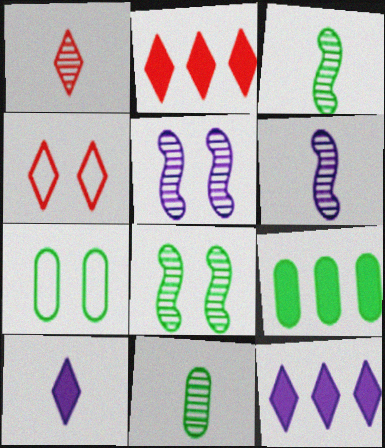[[1, 2, 4], 
[1, 6, 11], 
[2, 6, 7], 
[4, 6, 9], 
[7, 9, 11]]